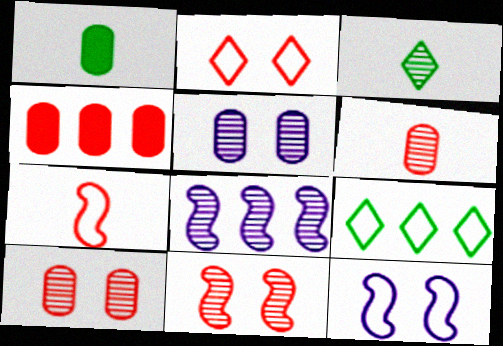[[1, 2, 8], 
[3, 4, 12], 
[3, 8, 10], 
[4, 8, 9]]